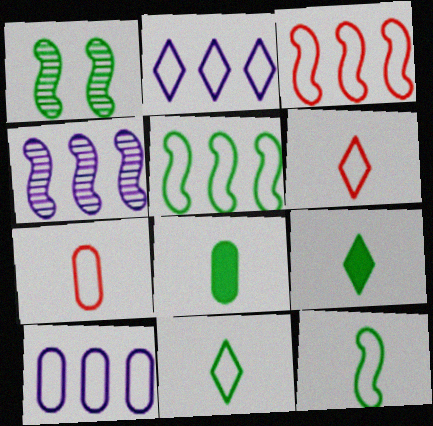[]